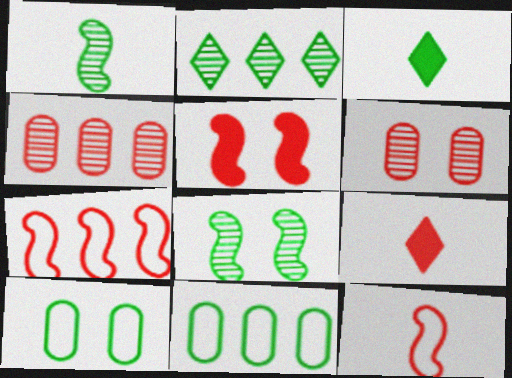[[3, 8, 11], 
[6, 7, 9]]